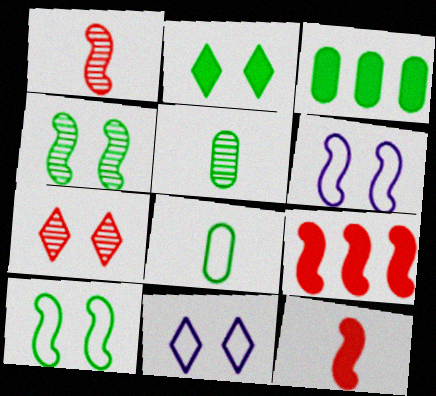[[1, 3, 11], 
[2, 7, 11], 
[5, 9, 11]]